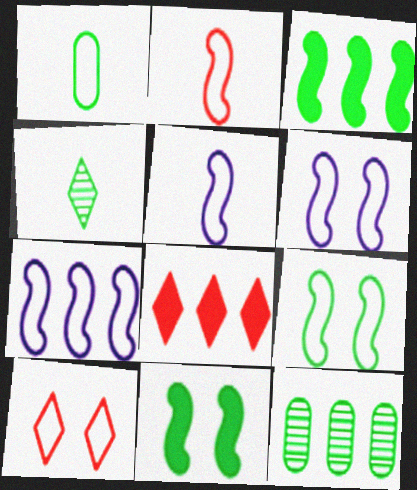[[1, 7, 10], 
[2, 7, 9], 
[5, 6, 7], 
[7, 8, 12]]